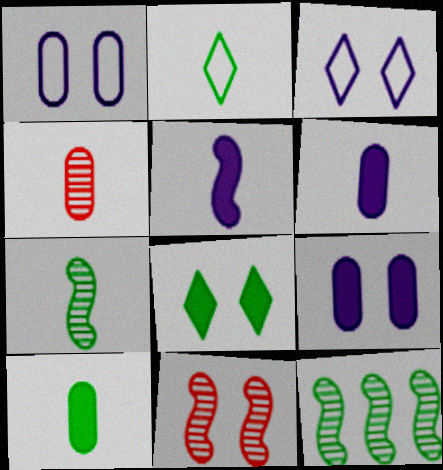[[1, 8, 11], 
[2, 4, 5], 
[2, 7, 10]]